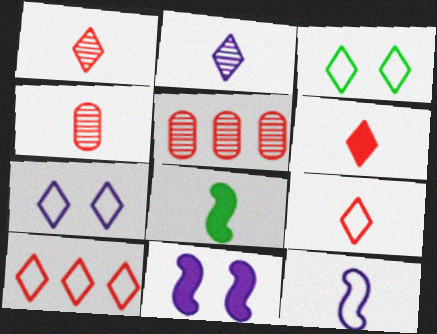[[1, 6, 9], 
[5, 7, 8]]